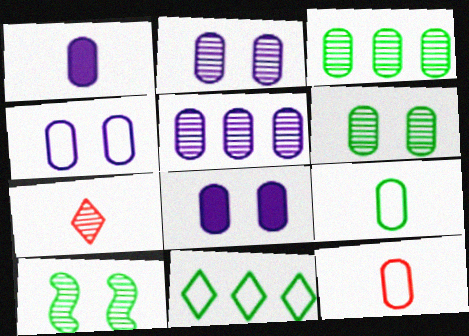[[1, 4, 5], 
[2, 4, 8], 
[3, 8, 12], 
[5, 7, 10]]